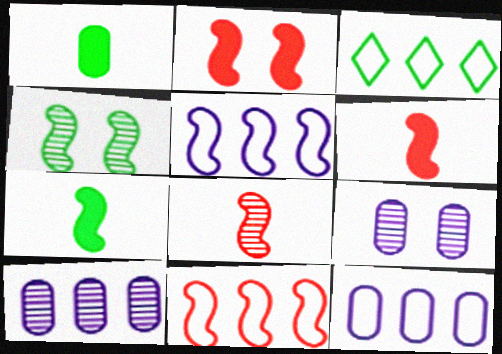[[1, 3, 4], 
[2, 8, 11], 
[3, 6, 9], 
[3, 11, 12], 
[4, 5, 6]]